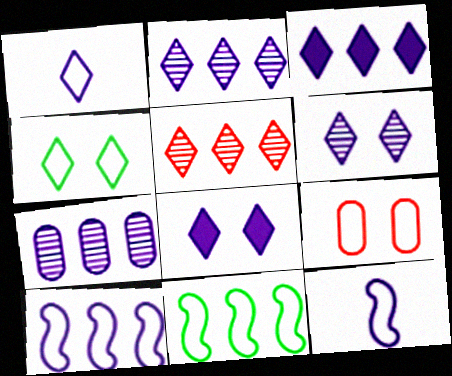[[1, 2, 8], 
[1, 3, 6], 
[1, 9, 11], 
[3, 7, 10], 
[7, 8, 12]]